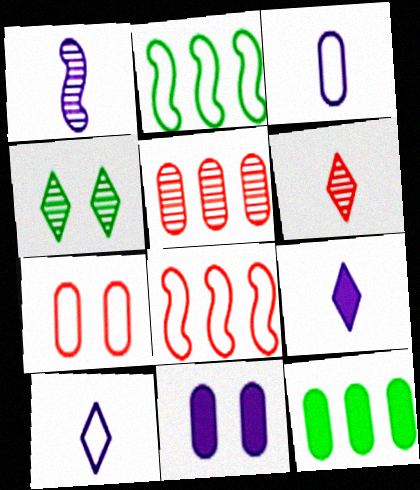[[1, 3, 9], 
[1, 4, 5], 
[2, 6, 11], 
[2, 7, 10]]